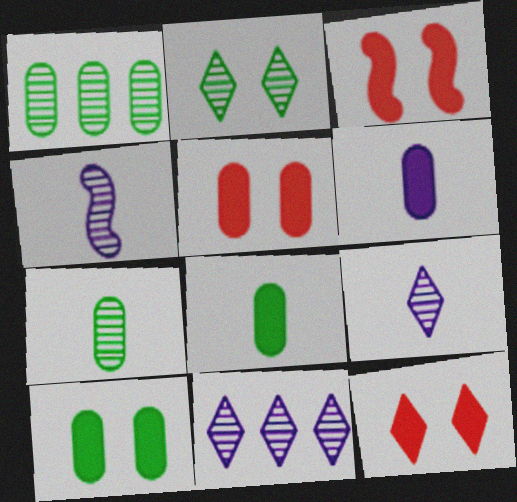[[3, 5, 12]]